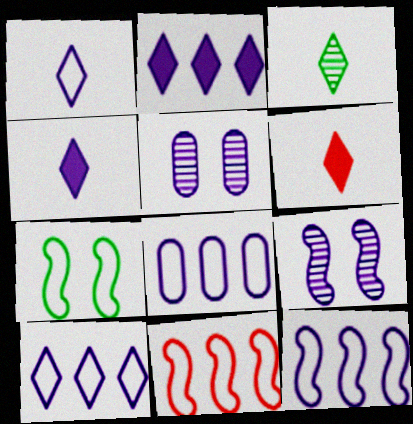[[1, 3, 6], 
[4, 5, 12], 
[4, 8, 9], 
[8, 10, 12]]